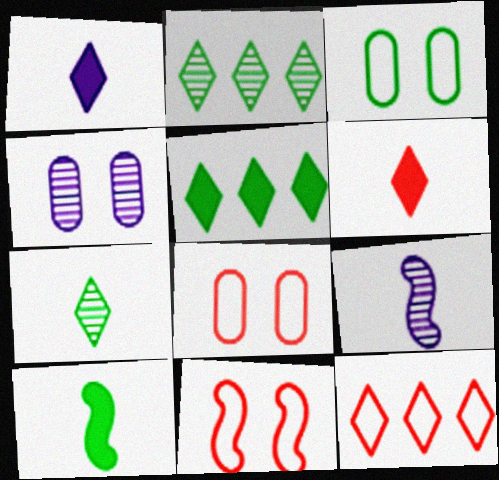[[2, 3, 10], 
[4, 10, 12], 
[5, 8, 9]]